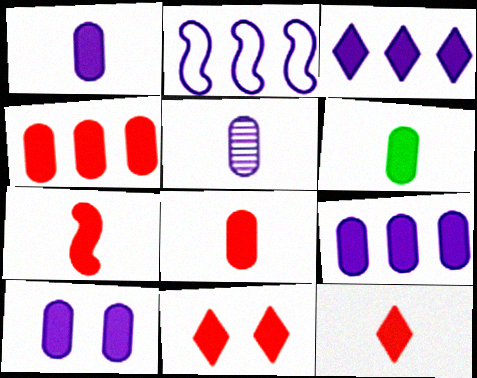[[1, 6, 8], 
[1, 9, 10], 
[4, 6, 10], 
[4, 7, 11], 
[7, 8, 12]]